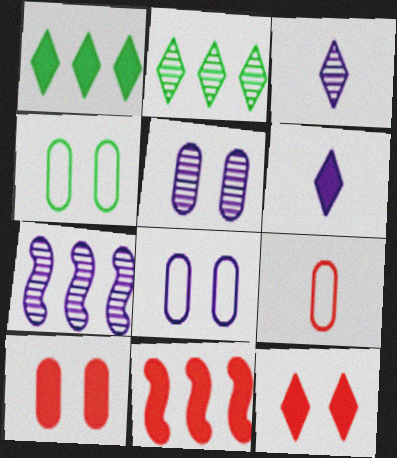[[1, 6, 12], 
[3, 4, 11], 
[3, 5, 7], 
[4, 5, 10], 
[6, 7, 8]]